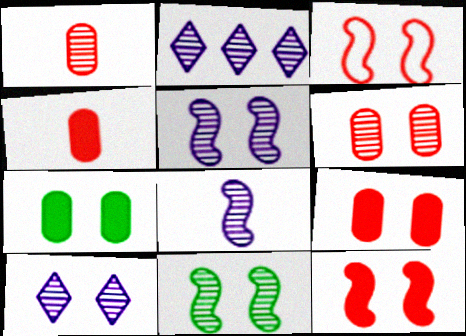[[1, 2, 11], 
[3, 7, 10], 
[6, 10, 11]]